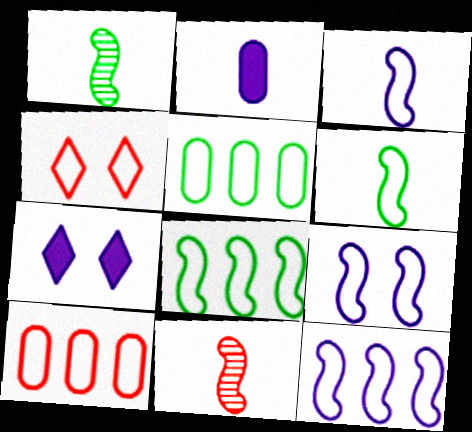[[1, 7, 10], 
[3, 4, 5], 
[3, 9, 12], 
[5, 7, 11]]